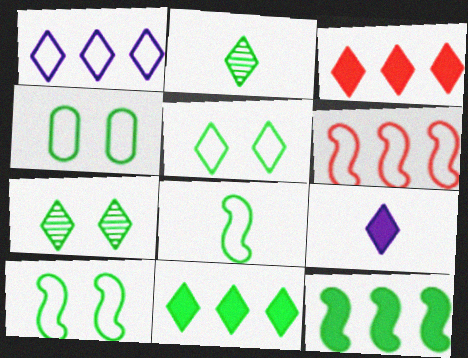[[2, 4, 12], 
[2, 5, 11], 
[4, 5, 10]]